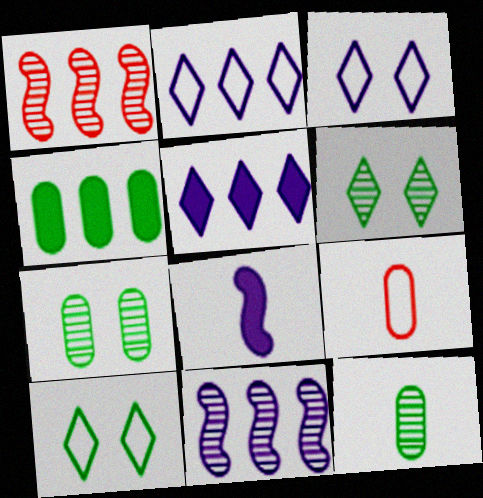[[1, 2, 4]]